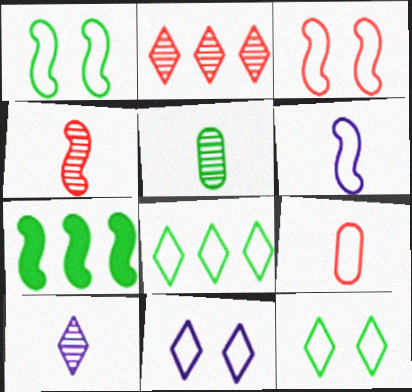[[4, 5, 10], 
[5, 7, 12]]